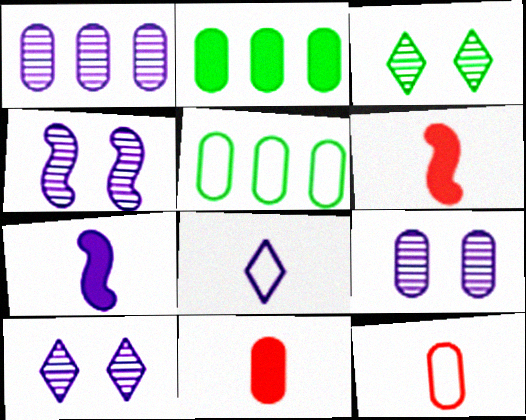[[2, 9, 12], 
[4, 9, 10], 
[5, 6, 10], 
[5, 9, 11]]